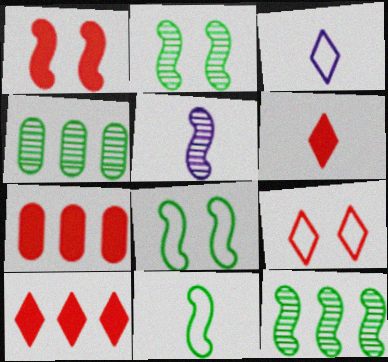[[1, 3, 4], 
[1, 6, 7], 
[2, 3, 7]]